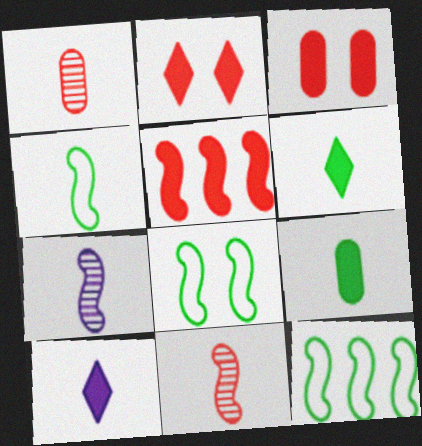[[1, 4, 10], 
[4, 8, 12], 
[5, 7, 8]]